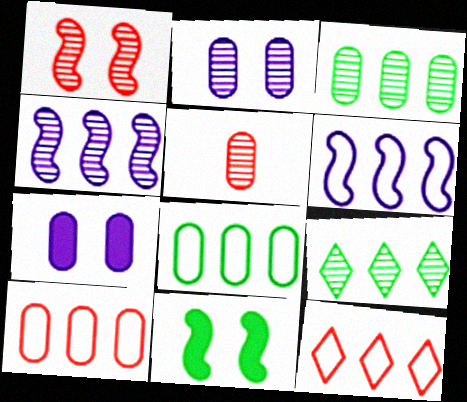[[2, 3, 5], 
[5, 7, 8], 
[6, 8, 12]]